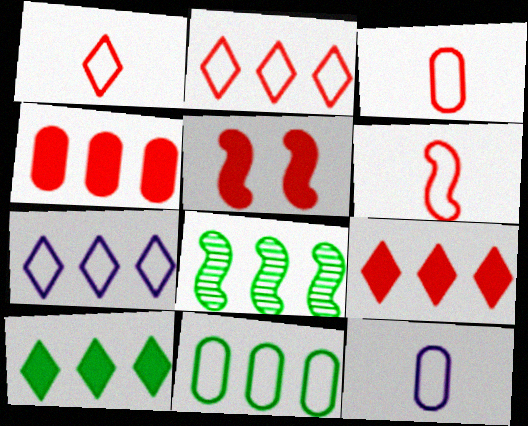[[1, 3, 6], 
[4, 7, 8], 
[8, 10, 11]]